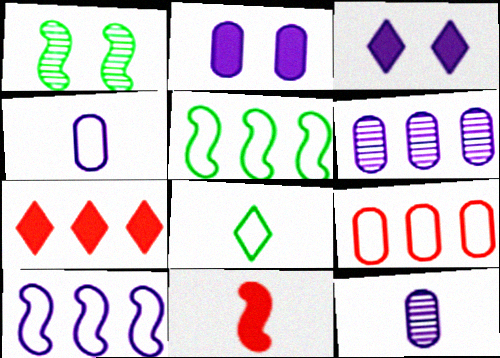[[1, 4, 7], 
[1, 10, 11], 
[2, 4, 6], 
[3, 10, 12], 
[5, 6, 7], 
[8, 11, 12]]